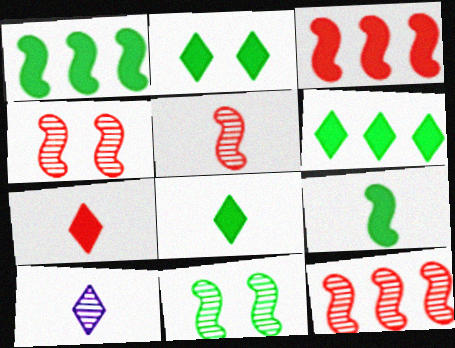[[2, 6, 8], 
[4, 5, 12]]